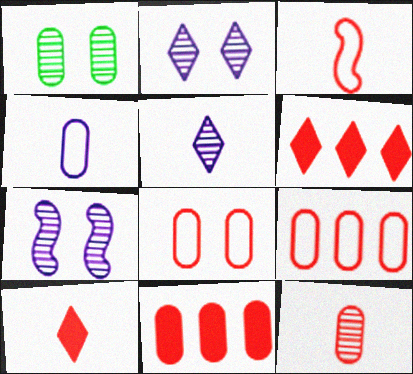[[1, 4, 11], 
[3, 10, 12], 
[8, 11, 12]]